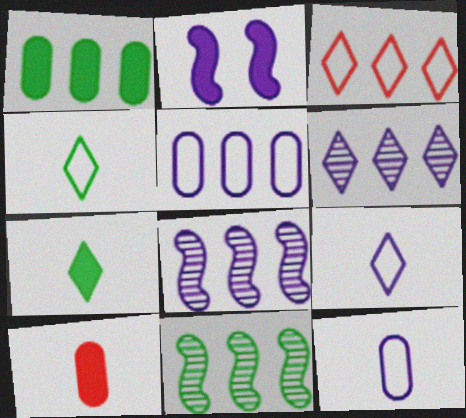[[1, 3, 8], 
[2, 6, 12]]